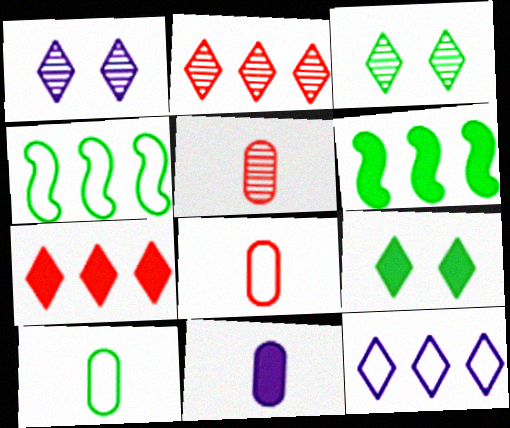[[1, 6, 8], 
[3, 6, 10], 
[5, 10, 11]]